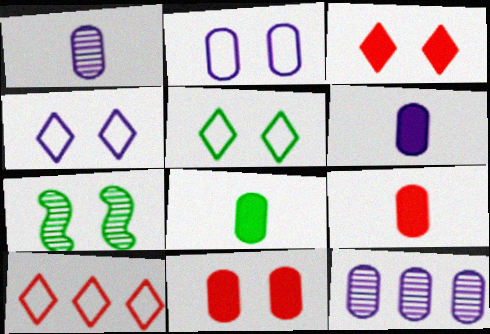[[2, 3, 7], 
[2, 6, 12], 
[4, 7, 11], 
[6, 7, 10], 
[6, 8, 9]]